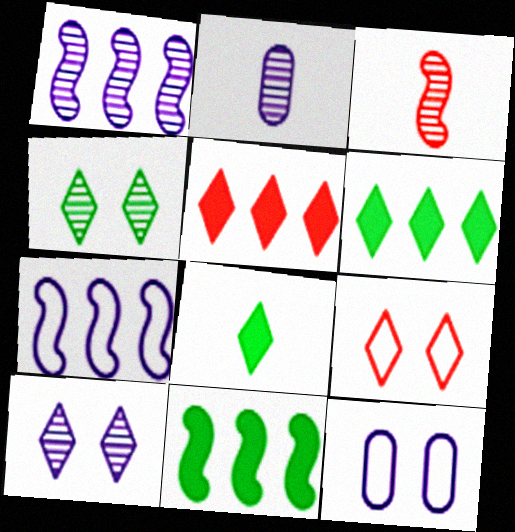[[1, 2, 10], 
[2, 9, 11], 
[3, 6, 12]]